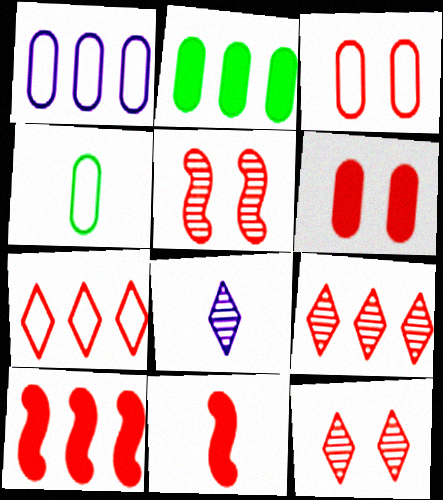[[1, 3, 4], 
[3, 9, 11], 
[4, 8, 11]]